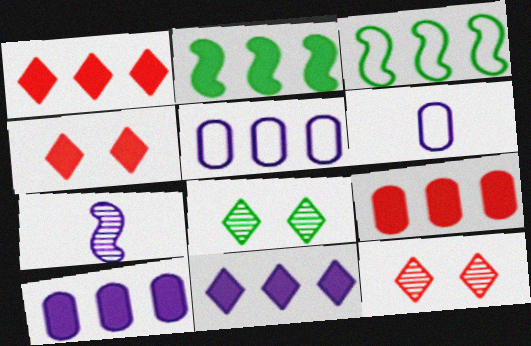[[1, 2, 10], 
[2, 6, 12], 
[2, 9, 11]]